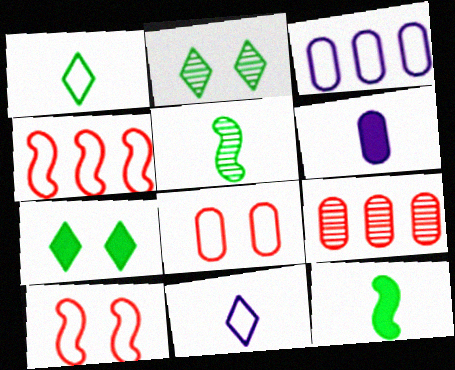[[1, 3, 10], 
[2, 4, 6]]